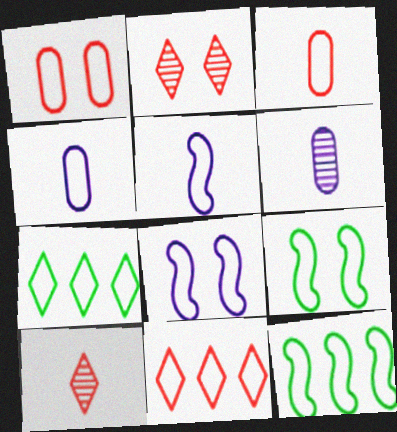[[1, 5, 7], 
[3, 7, 8], 
[4, 9, 11]]